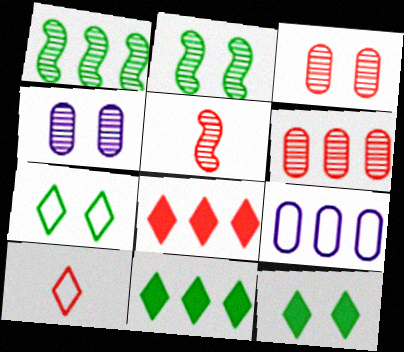[[1, 8, 9], 
[5, 9, 12]]